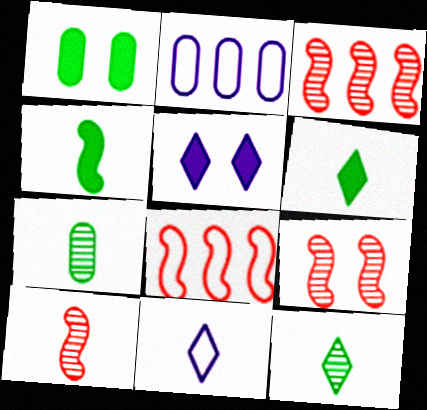[[1, 3, 11], 
[2, 6, 9], 
[3, 9, 10], 
[5, 7, 8]]